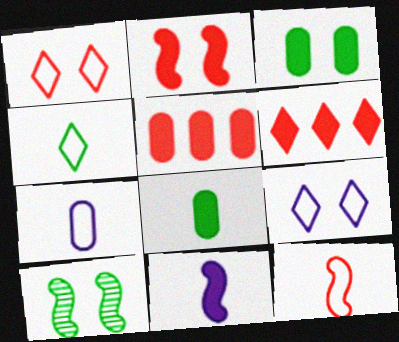[[3, 6, 11], 
[4, 7, 12], 
[6, 7, 10]]